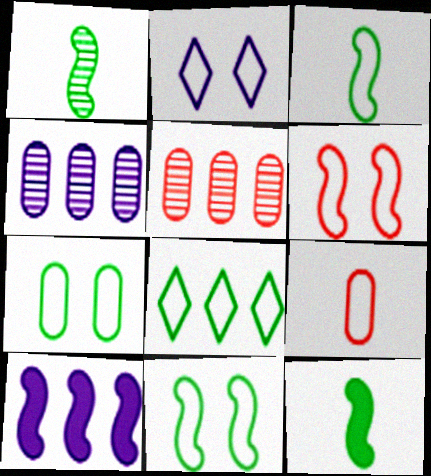[[1, 3, 12], 
[1, 6, 10], 
[2, 5, 12], 
[2, 6, 7], 
[3, 7, 8], 
[5, 8, 10]]